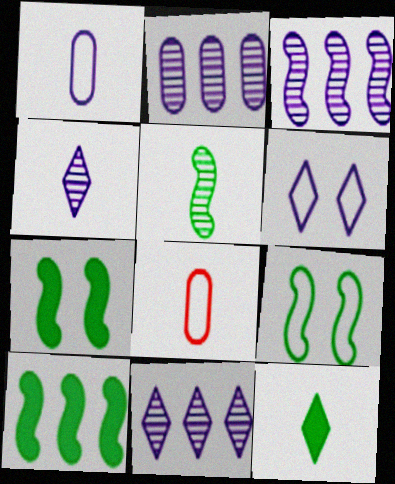[[2, 3, 11], 
[5, 9, 10], 
[7, 8, 11]]